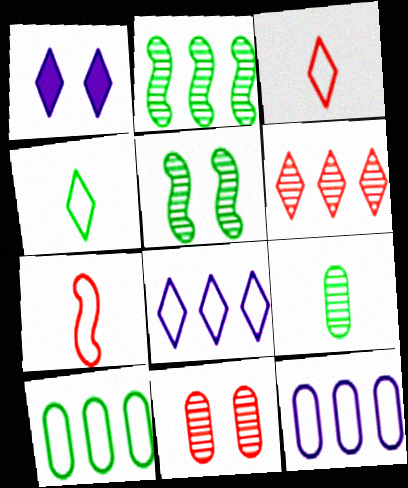[[1, 4, 6]]